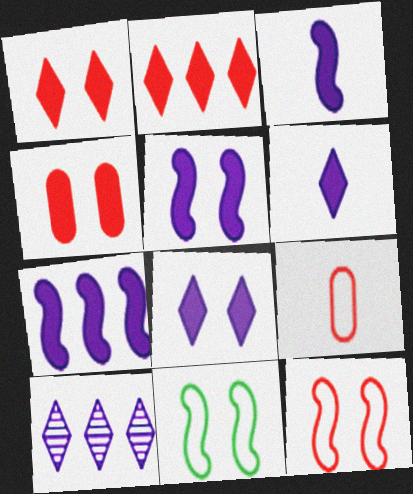[[3, 5, 7]]